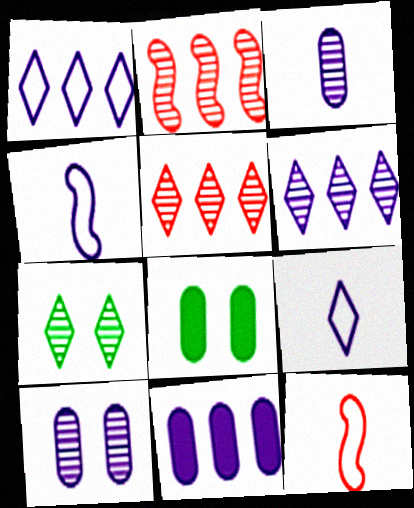[[2, 3, 7], 
[2, 8, 9], 
[4, 5, 8], 
[6, 8, 12], 
[7, 11, 12]]